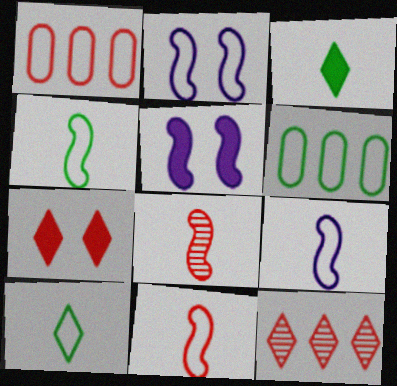[[1, 2, 10], 
[1, 7, 8], 
[4, 9, 11]]